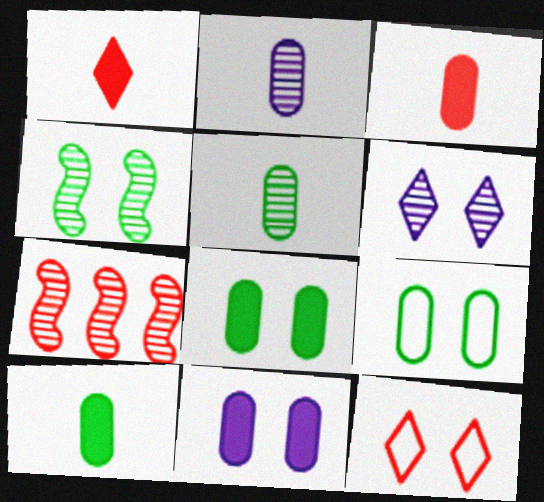[[3, 7, 12], 
[4, 11, 12], 
[5, 6, 7]]